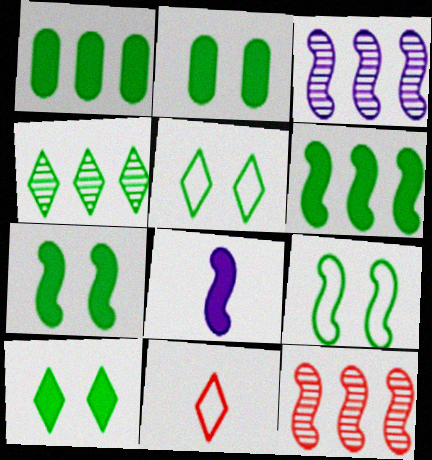[[2, 3, 11], 
[2, 7, 10], 
[8, 9, 12]]